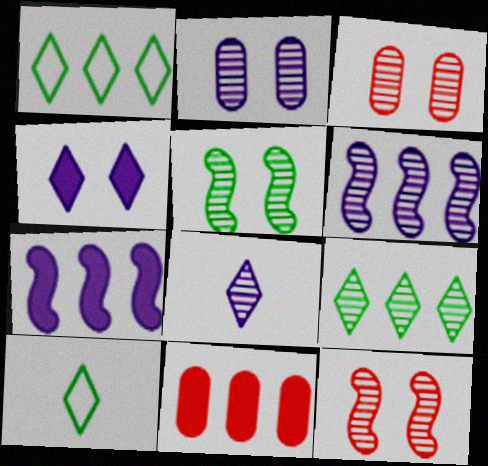[[1, 6, 11], 
[2, 6, 8], 
[3, 7, 10]]